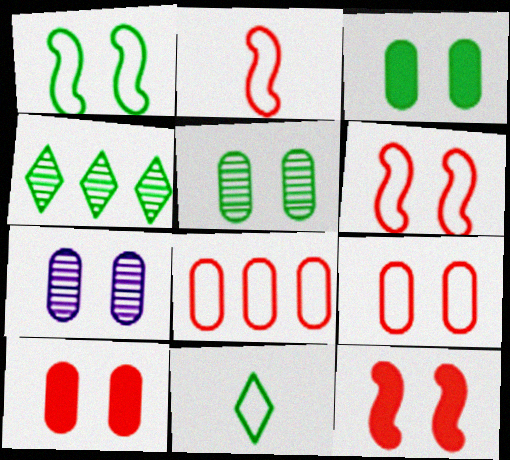[[3, 7, 9]]